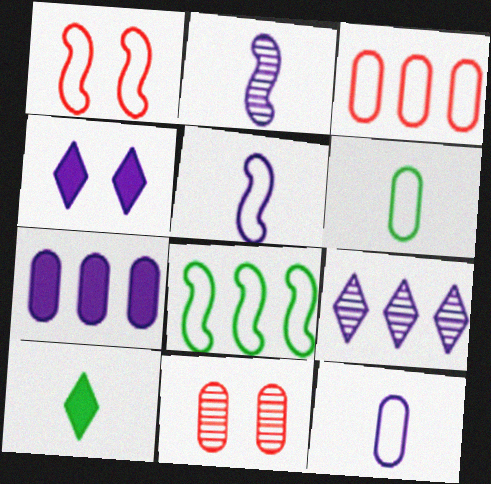[[1, 5, 8], 
[6, 7, 11]]